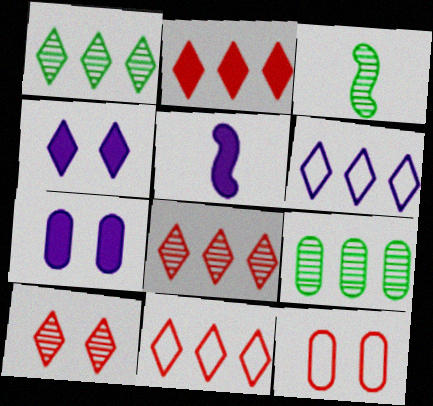[[1, 2, 6], 
[1, 5, 12], 
[2, 8, 11], 
[3, 7, 11]]